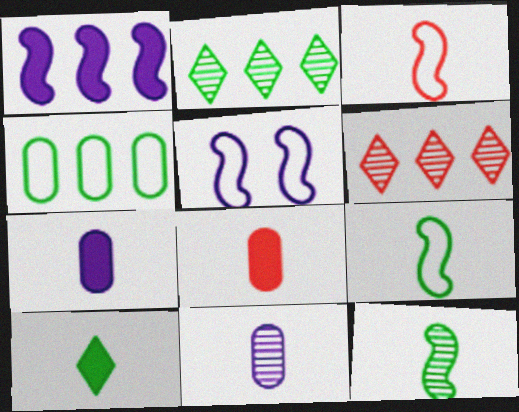[[1, 4, 6], 
[2, 5, 8], 
[3, 10, 11]]